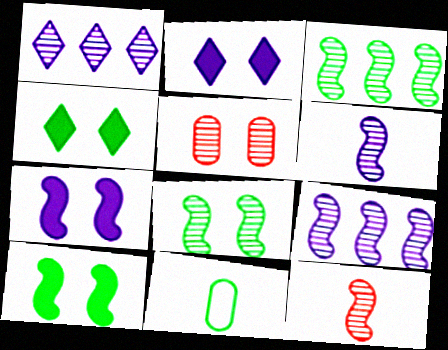[[3, 4, 11], 
[8, 9, 12]]